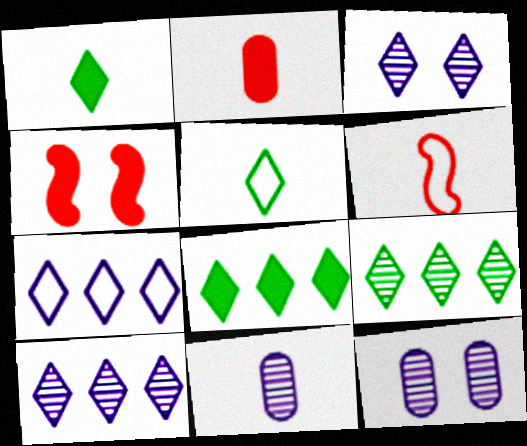[[1, 6, 11], 
[6, 8, 12]]